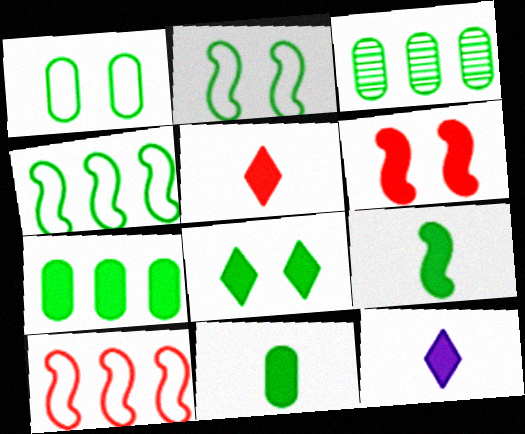[[1, 3, 11], 
[6, 7, 12], 
[7, 8, 9]]